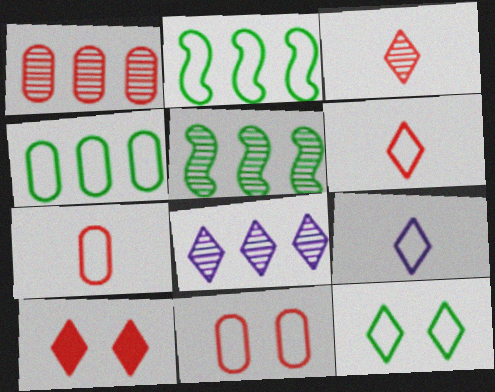[[1, 5, 8], 
[2, 9, 11]]